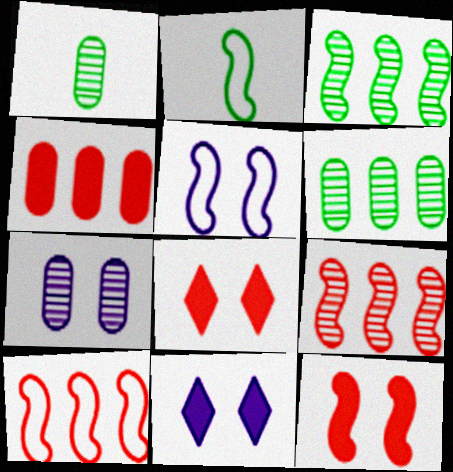[[1, 10, 11], 
[2, 5, 10], 
[5, 7, 11]]